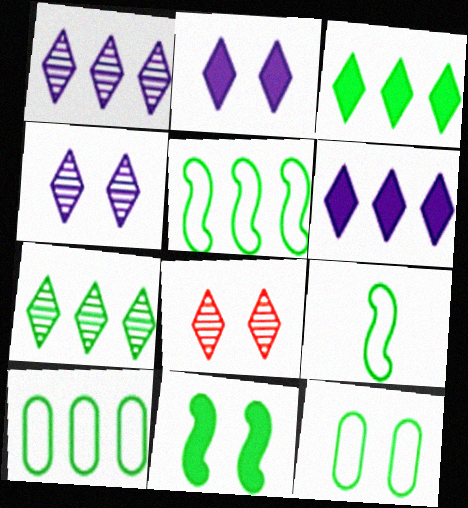[]